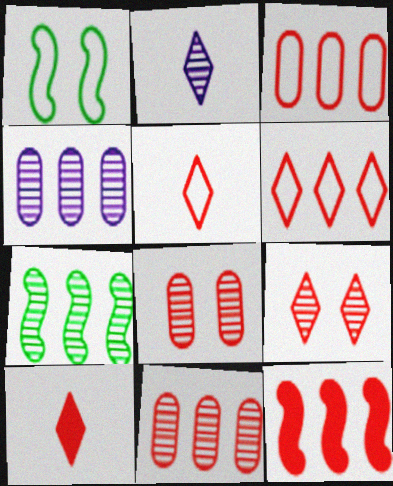[[1, 4, 10], 
[2, 7, 8], 
[5, 8, 12], 
[6, 9, 10], 
[6, 11, 12]]